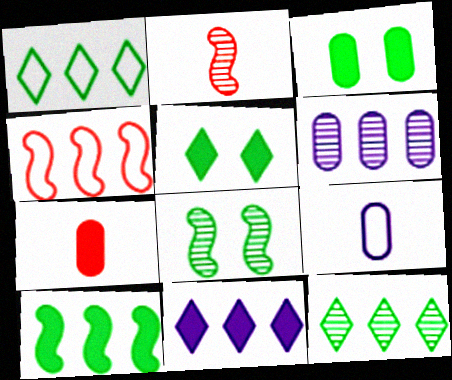[]